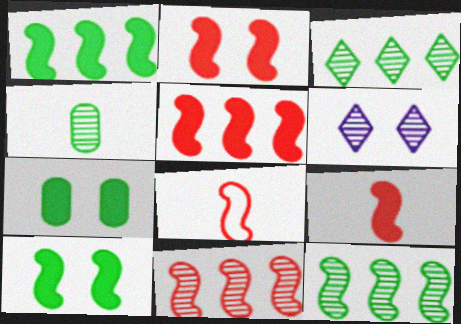[[2, 5, 9], 
[2, 8, 11], 
[4, 6, 11]]